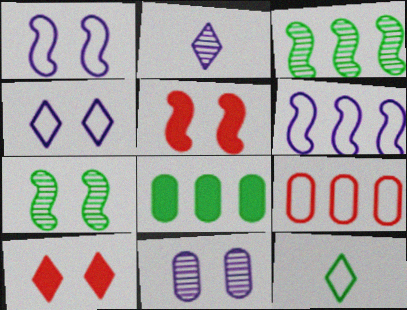[[1, 5, 7], 
[1, 9, 12], 
[7, 8, 12]]